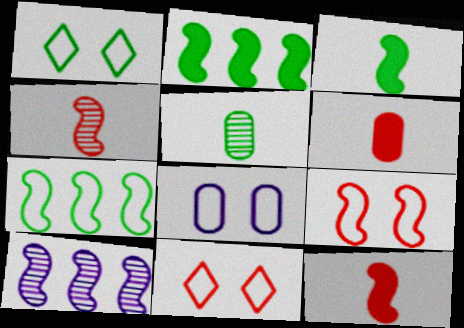[[1, 2, 5], 
[1, 6, 10], 
[1, 8, 9], 
[3, 9, 10]]